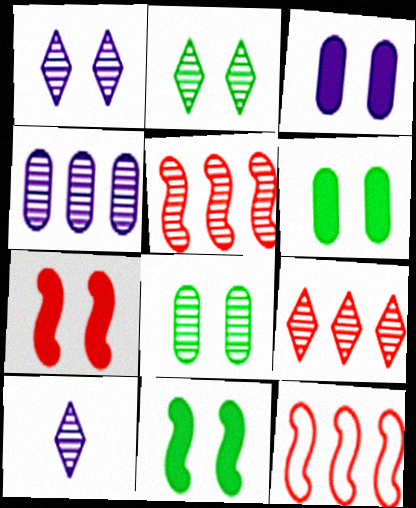[[2, 9, 10], 
[5, 8, 10], 
[6, 10, 12]]